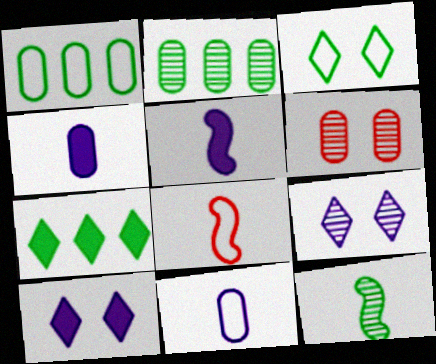[[1, 4, 6], 
[2, 8, 10], 
[5, 8, 12]]